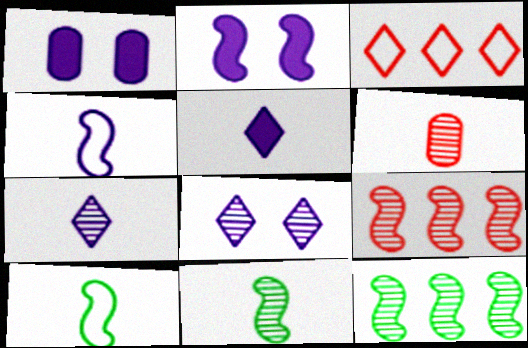[[1, 3, 11], 
[2, 9, 10], 
[5, 6, 10], 
[6, 7, 11], 
[6, 8, 12]]